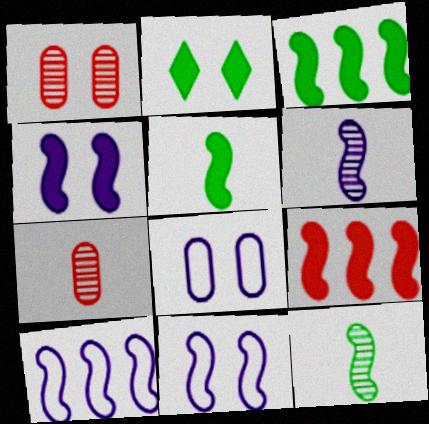[[1, 2, 11], 
[2, 7, 10], 
[4, 5, 9], 
[4, 6, 10], 
[9, 11, 12]]